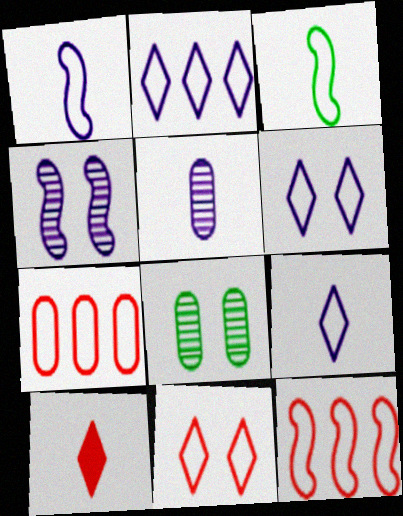[[2, 6, 9], 
[3, 5, 10], 
[3, 6, 7]]